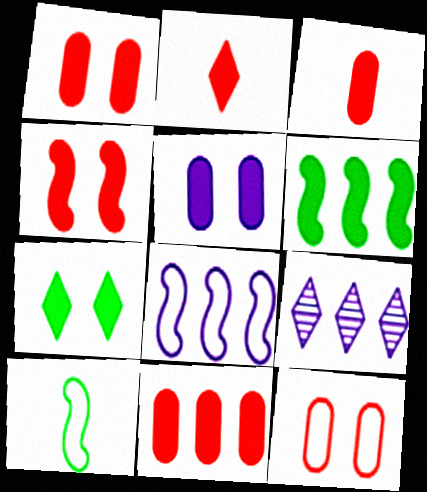[[1, 3, 11], 
[1, 9, 10], 
[2, 4, 11], 
[2, 5, 6], 
[4, 5, 7]]